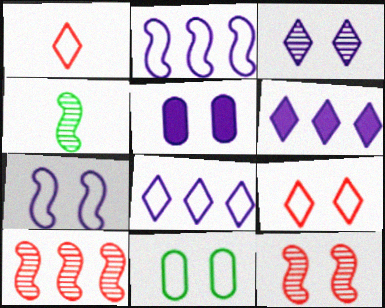[[1, 2, 11], 
[3, 5, 7], 
[7, 9, 11]]